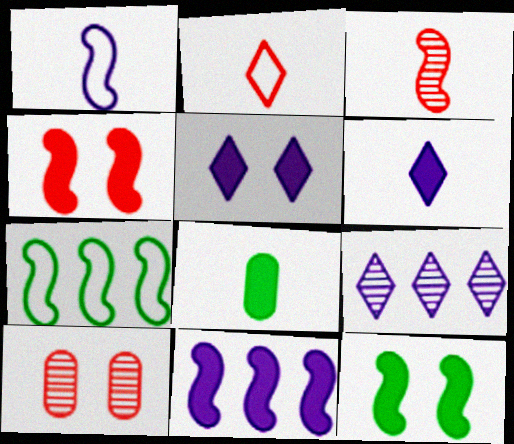[[6, 7, 10]]